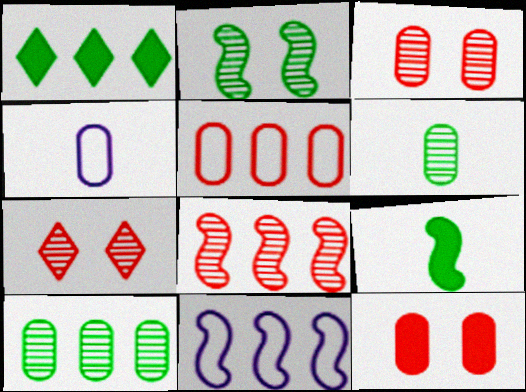[[4, 10, 12]]